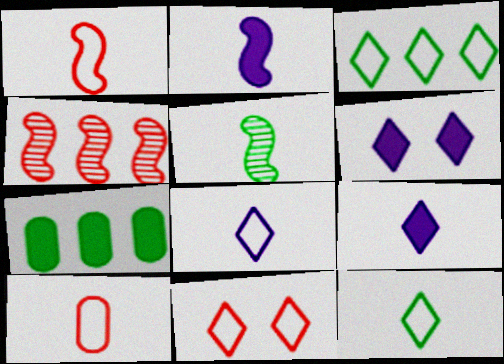[[1, 2, 5], 
[3, 8, 11], 
[5, 9, 10]]